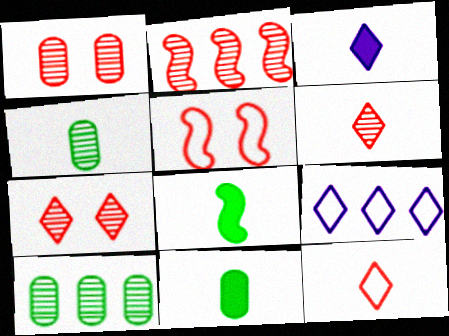[[1, 2, 6], 
[1, 8, 9], 
[3, 5, 10]]